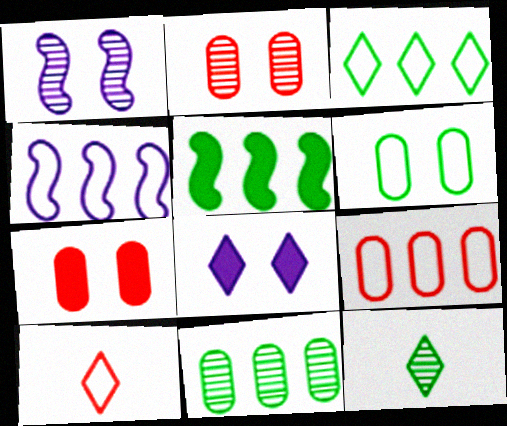[[3, 4, 9], 
[3, 5, 11], 
[4, 6, 10], 
[4, 7, 12], 
[5, 6, 12]]